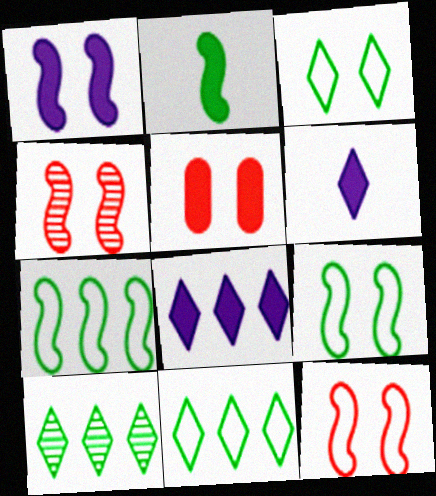[[1, 4, 9], 
[2, 5, 8]]